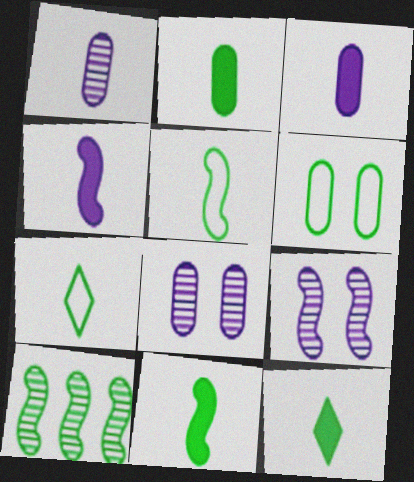[[2, 11, 12], 
[6, 10, 12]]